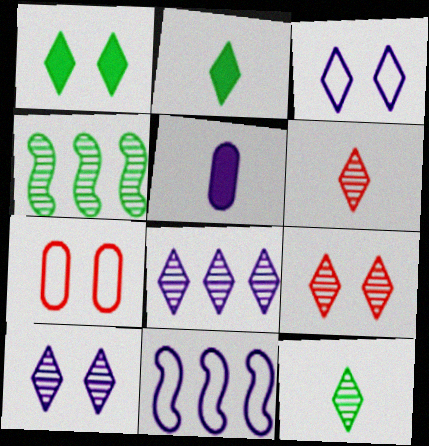[[1, 3, 9], 
[5, 10, 11], 
[8, 9, 12]]